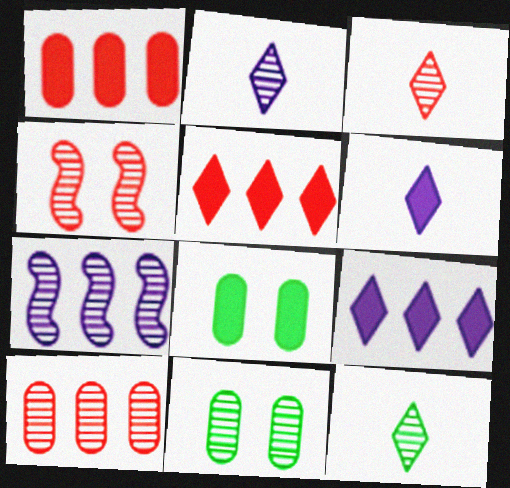[[2, 3, 12], 
[3, 4, 10], 
[3, 7, 11]]